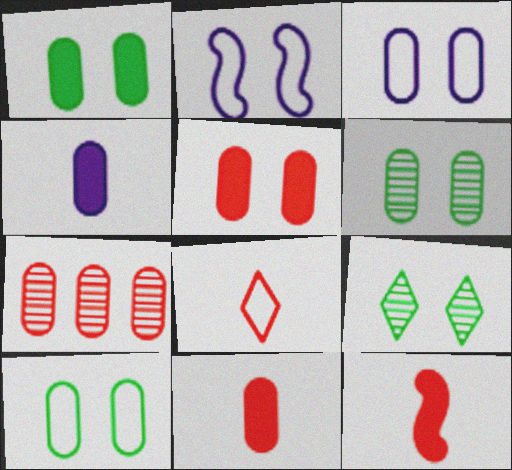[[1, 6, 10], 
[2, 5, 9], 
[3, 5, 6], 
[4, 7, 10]]